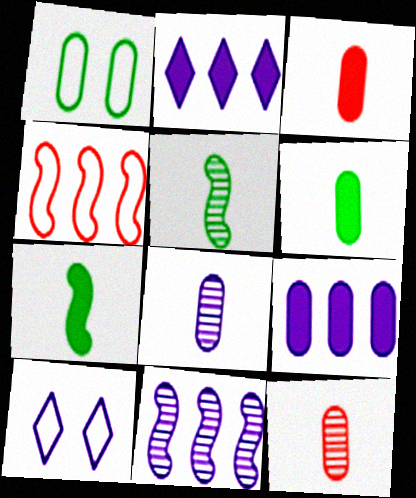[[1, 9, 12]]